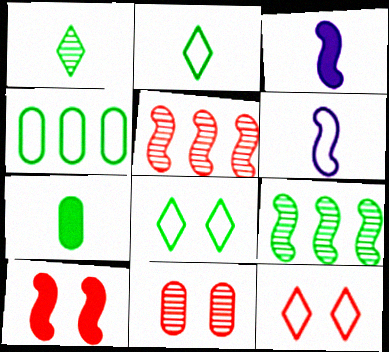[[4, 6, 12], 
[6, 9, 10], 
[7, 8, 9], 
[10, 11, 12]]